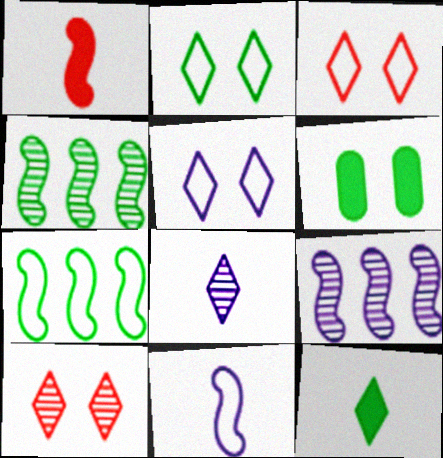[[2, 3, 5]]